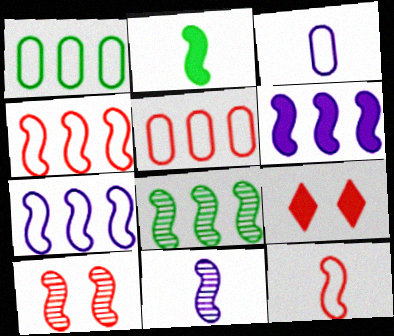[[1, 9, 11], 
[2, 7, 10], 
[2, 11, 12], 
[3, 8, 9], 
[4, 6, 8], 
[8, 10, 11]]